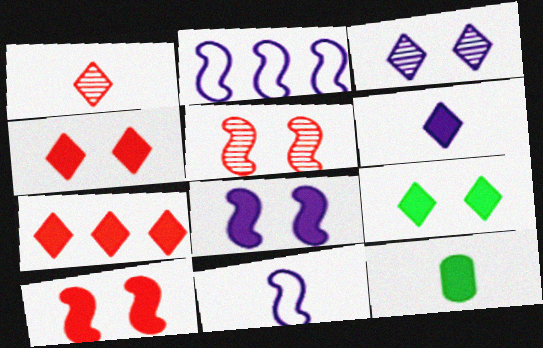[[1, 11, 12], 
[6, 7, 9], 
[7, 8, 12]]